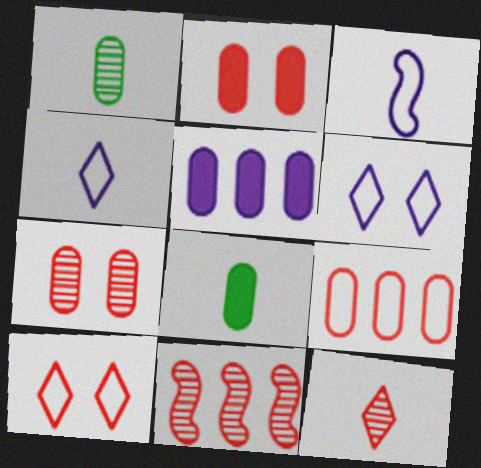[[2, 5, 8], 
[3, 8, 12], 
[6, 8, 11], 
[7, 11, 12]]